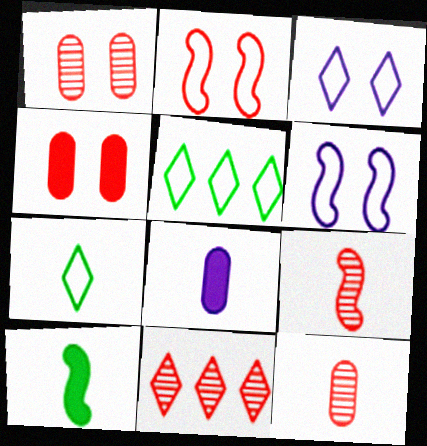[[1, 9, 11], 
[7, 8, 9]]